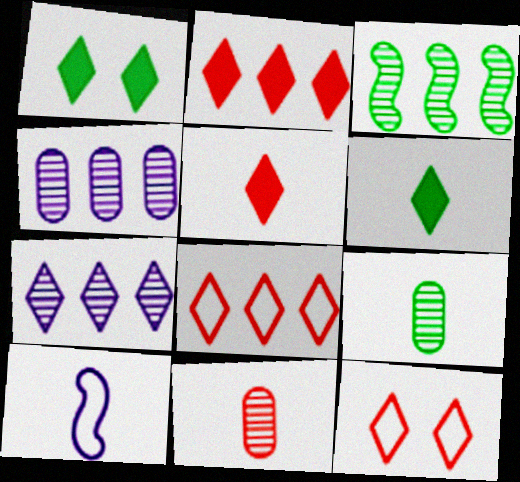[[5, 9, 10], 
[6, 7, 12], 
[6, 10, 11]]